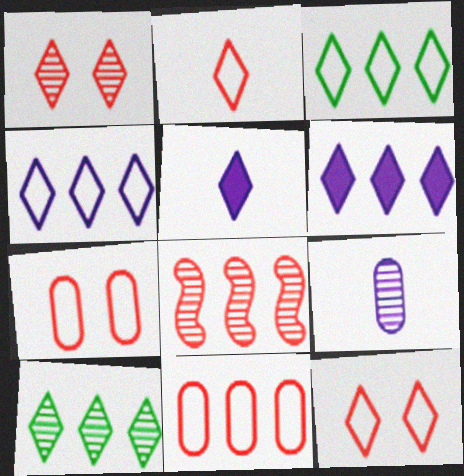[[1, 3, 5], 
[5, 10, 12]]